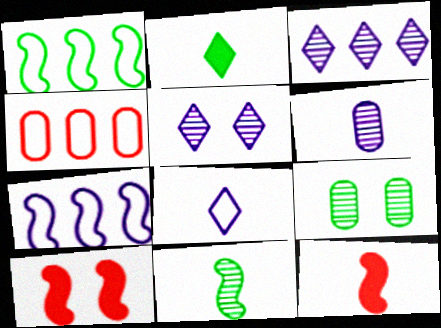[[1, 2, 9], 
[7, 10, 11]]